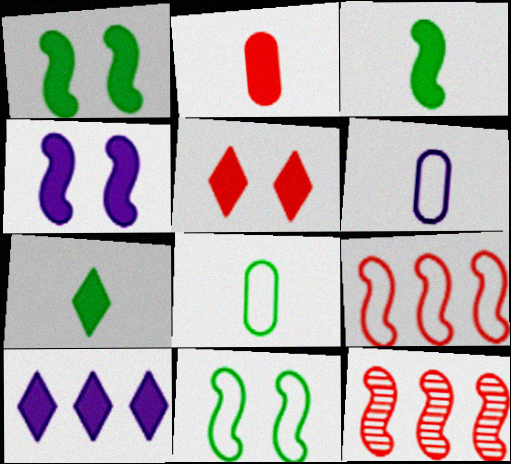[[1, 2, 10], 
[5, 7, 10]]